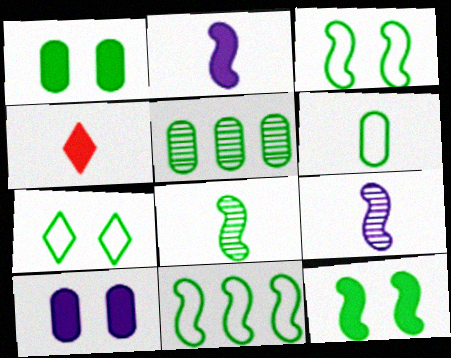[[1, 5, 6], 
[4, 6, 9], 
[6, 7, 11], 
[8, 11, 12]]